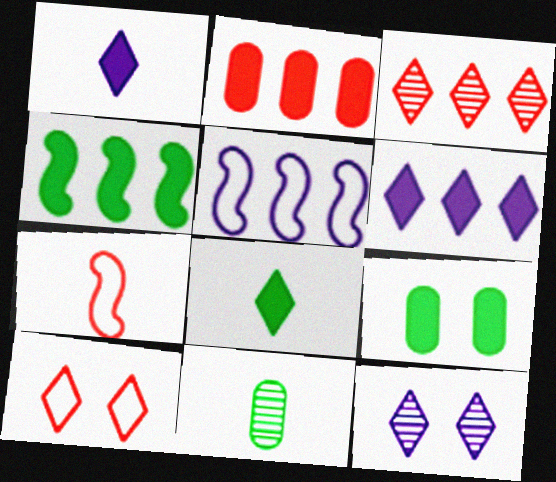[[1, 7, 11], 
[2, 4, 6], 
[4, 8, 9]]